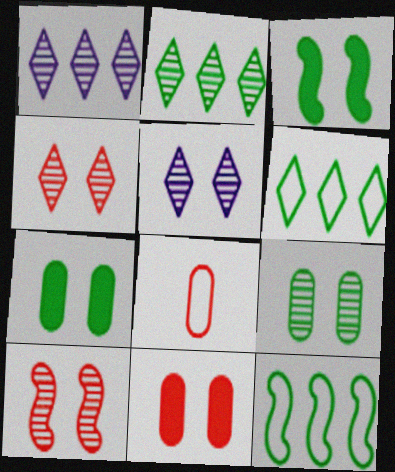[[1, 3, 8], 
[5, 9, 10]]